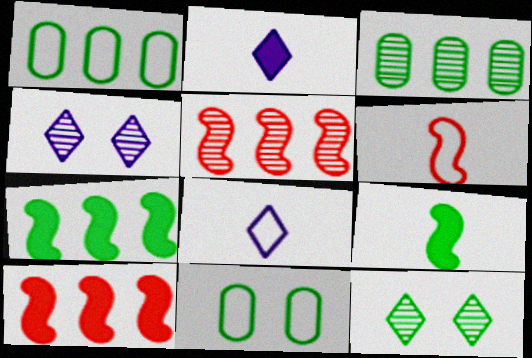[[1, 9, 12], 
[2, 5, 11]]